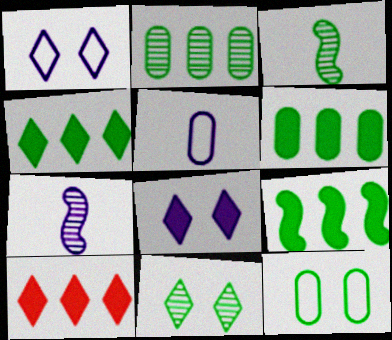[[2, 3, 11], 
[3, 4, 12], 
[4, 6, 9], 
[7, 10, 12]]